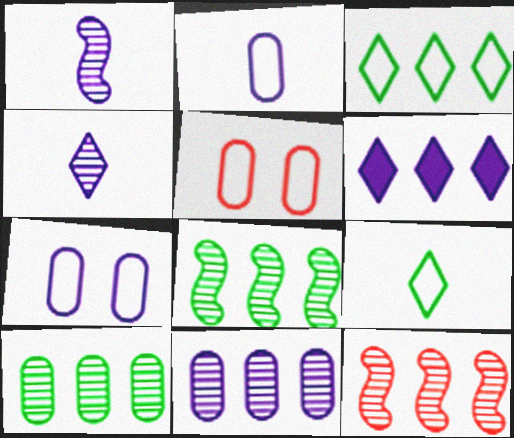[[1, 6, 7]]